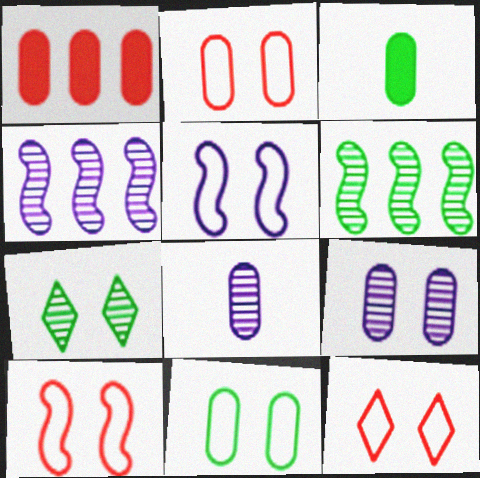[[1, 8, 11], 
[2, 10, 12], 
[3, 4, 12], 
[5, 11, 12]]